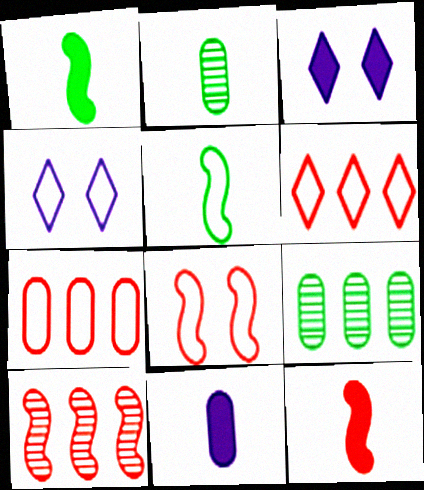[[4, 5, 7], 
[4, 9, 12], 
[8, 10, 12]]